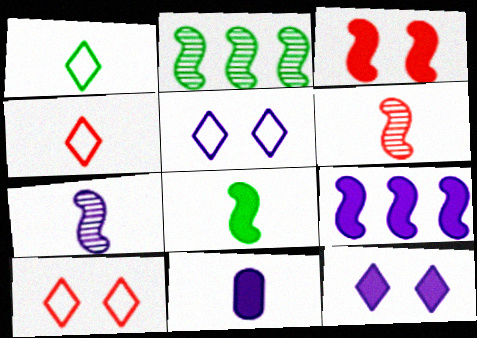[[1, 6, 11], 
[2, 10, 11], 
[3, 8, 9], 
[9, 11, 12]]